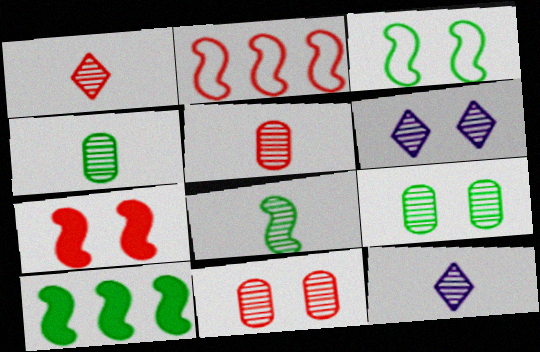[[3, 8, 10], 
[5, 8, 12]]